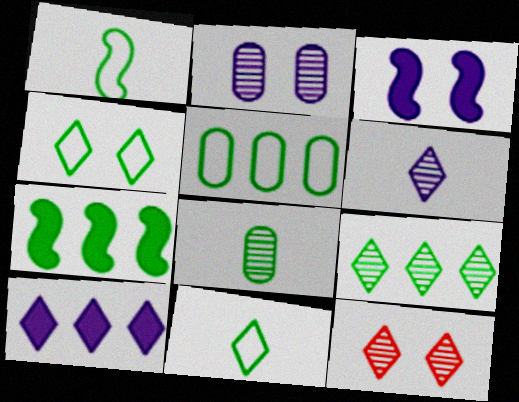[[1, 4, 5], 
[4, 7, 8], 
[5, 7, 9], 
[6, 9, 12], 
[10, 11, 12]]